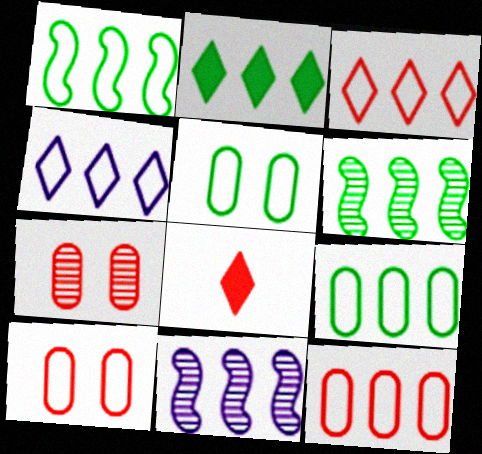[[1, 4, 12], 
[2, 6, 9], 
[2, 11, 12], 
[5, 8, 11]]